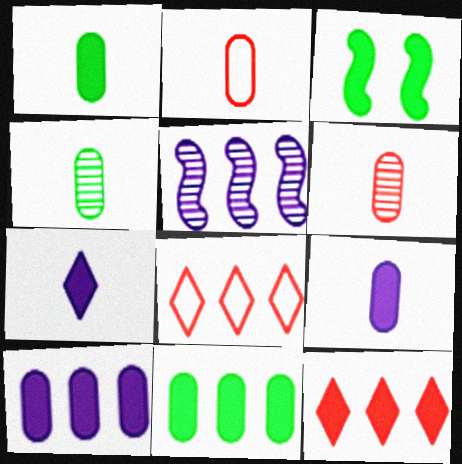[[2, 4, 9], 
[3, 9, 12], 
[5, 8, 11]]